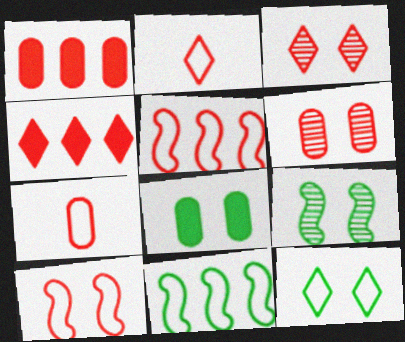[[1, 6, 7], 
[2, 3, 4], 
[8, 9, 12]]